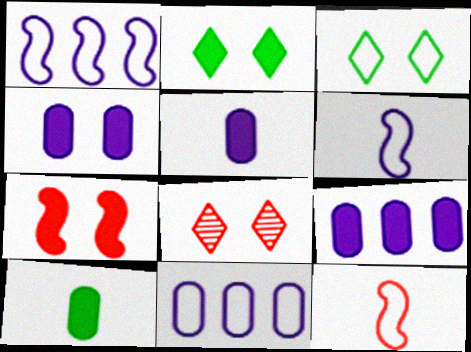[[1, 8, 10], 
[2, 4, 7], 
[3, 11, 12], 
[4, 5, 9]]